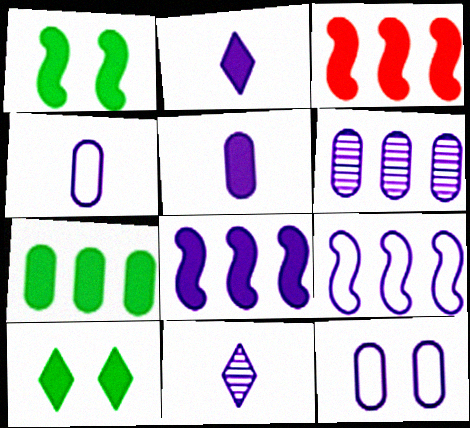[[3, 5, 10], 
[5, 6, 12], 
[8, 11, 12]]